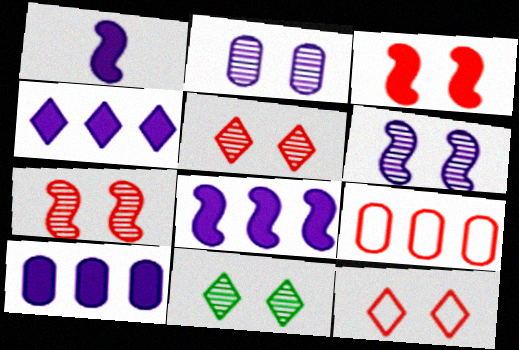[[1, 9, 11], 
[2, 7, 11], 
[4, 8, 10]]